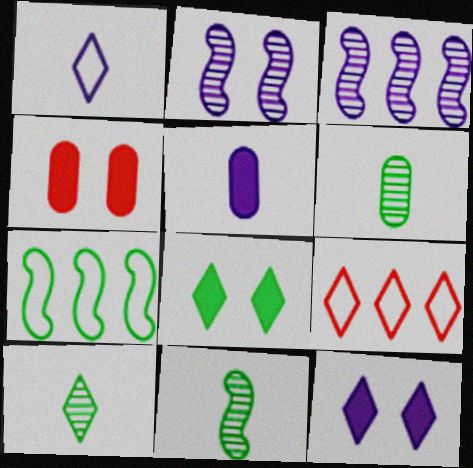[[6, 7, 8], 
[6, 10, 11], 
[9, 10, 12]]